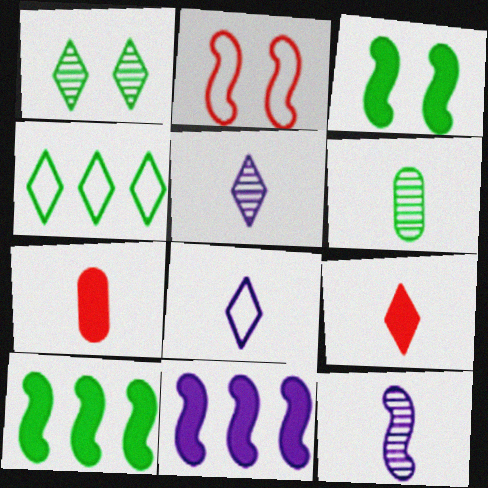[[2, 10, 12], 
[3, 4, 6]]